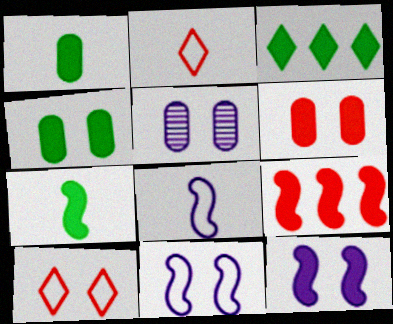[[3, 4, 7], 
[7, 9, 12]]